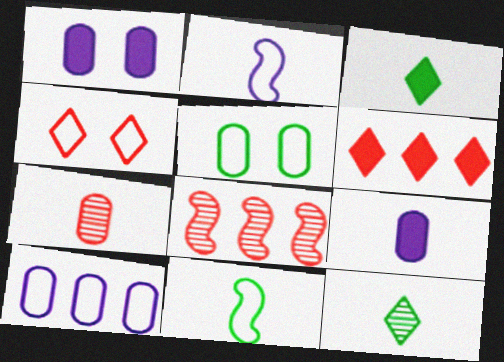[[2, 3, 7], 
[4, 10, 11]]